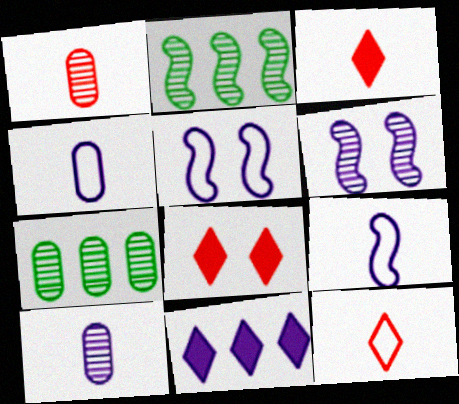[[2, 4, 8], 
[3, 5, 7], 
[4, 6, 11], 
[5, 10, 11], 
[7, 8, 9]]